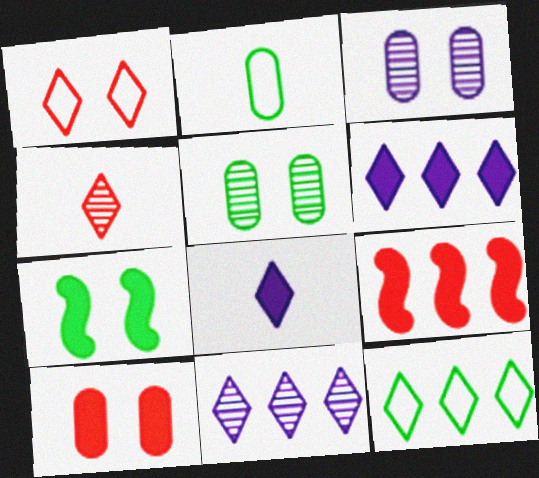[[1, 3, 7]]